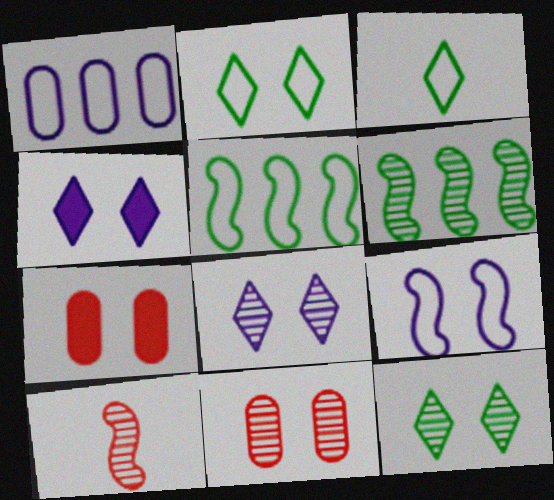[[7, 9, 12]]